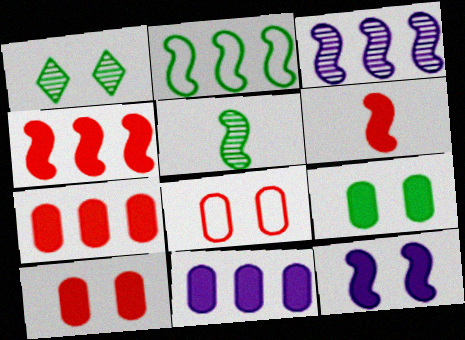[[1, 8, 12], 
[2, 3, 4]]